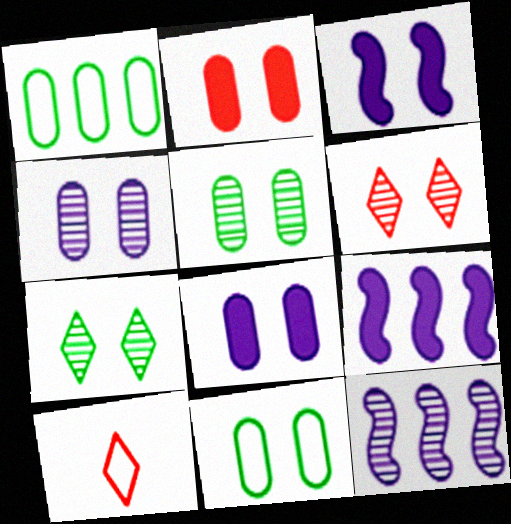[[2, 4, 11], 
[3, 6, 11], 
[5, 9, 10]]